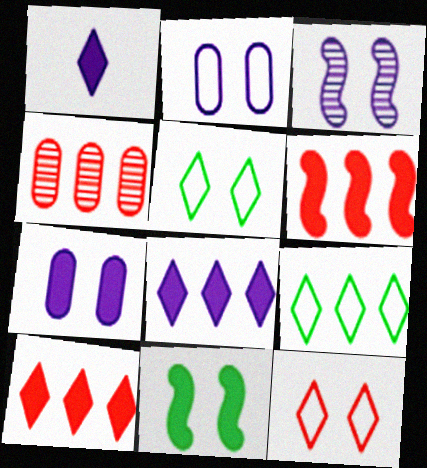[]